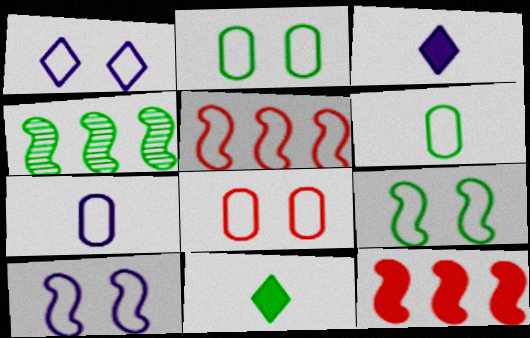[[1, 5, 6], 
[1, 8, 9], 
[2, 4, 11], 
[3, 4, 8]]